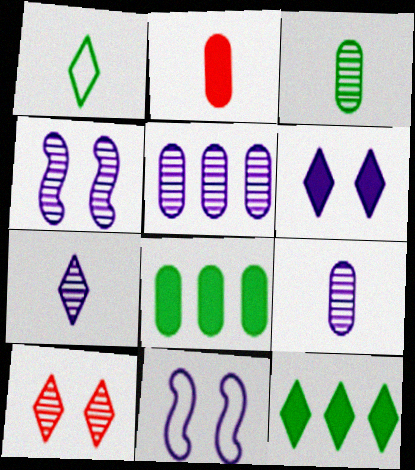[[4, 5, 7]]